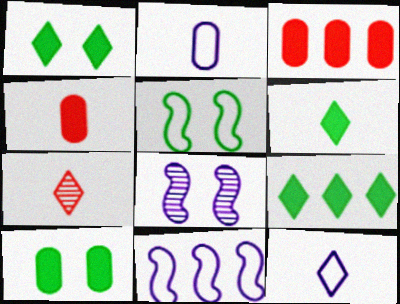[[1, 6, 9], 
[6, 7, 12], 
[7, 10, 11]]